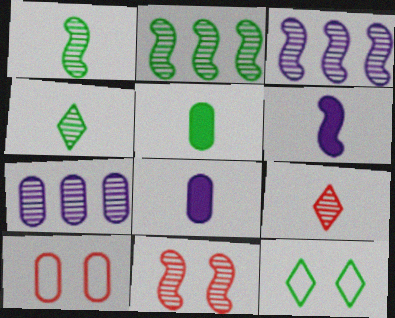[[1, 3, 11], 
[2, 5, 12], 
[4, 7, 11], 
[5, 7, 10]]